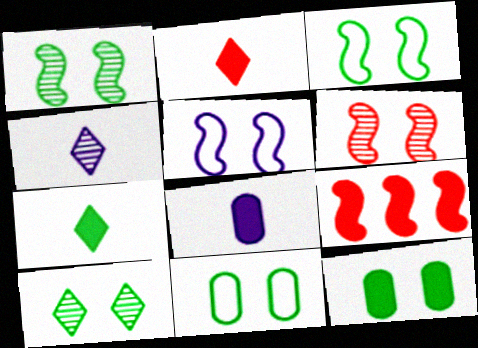[[3, 10, 12], 
[4, 9, 11]]